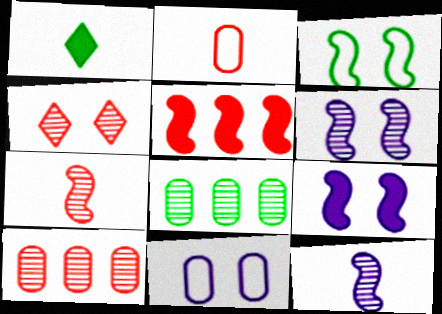[[1, 2, 12], 
[1, 3, 8], 
[2, 4, 5], 
[3, 5, 12], 
[4, 7, 10], 
[4, 8, 12]]